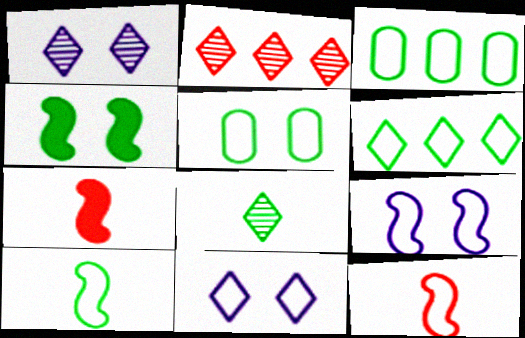[[1, 2, 8], 
[1, 3, 7], 
[3, 4, 8], 
[3, 11, 12], 
[5, 6, 10]]